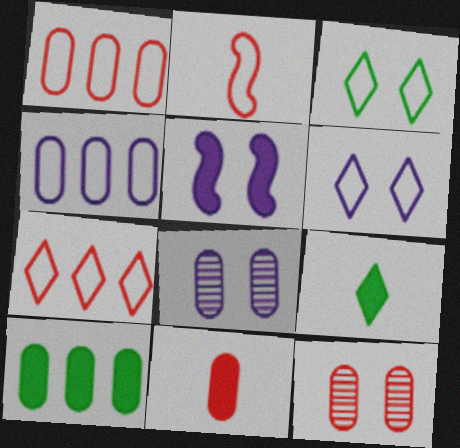[[1, 11, 12], 
[2, 3, 4], 
[3, 5, 12], 
[5, 6, 8]]